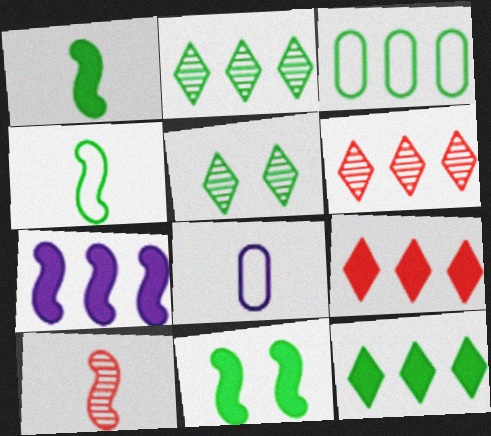[[1, 3, 5], 
[3, 6, 7], 
[6, 8, 11]]